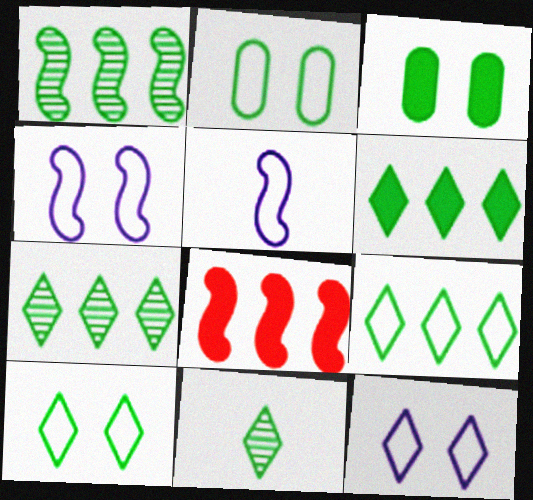[[6, 7, 9], 
[6, 10, 11]]